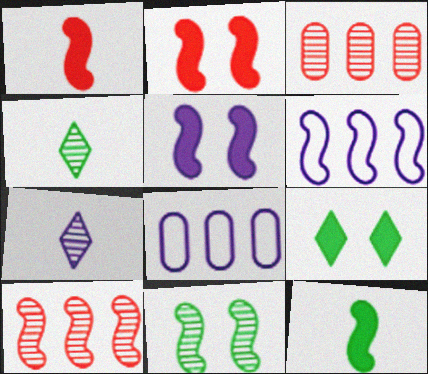[[1, 6, 11], 
[2, 4, 8], 
[3, 7, 11], 
[5, 7, 8]]